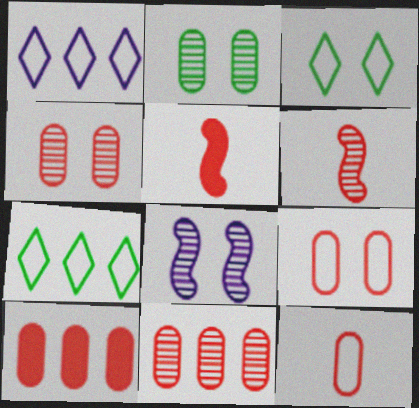[[1, 2, 5], 
[4, 10, 12]]